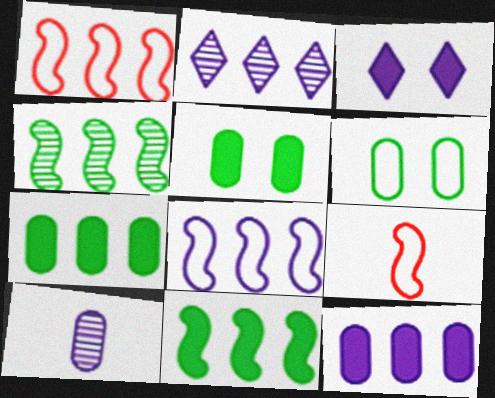[[1, 2, 7], 
[2, 5, 9], 
[2, 8, 12], 
[3, 8, 10]]